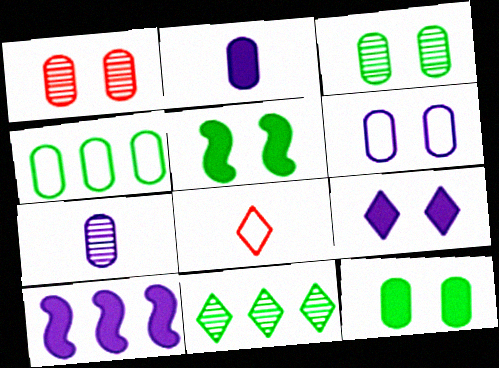[[1, 2, 4], 
[1, 6, 12], 
[2, 9, 10], 
[3, 8, 10], 
[8, 9, 11]]